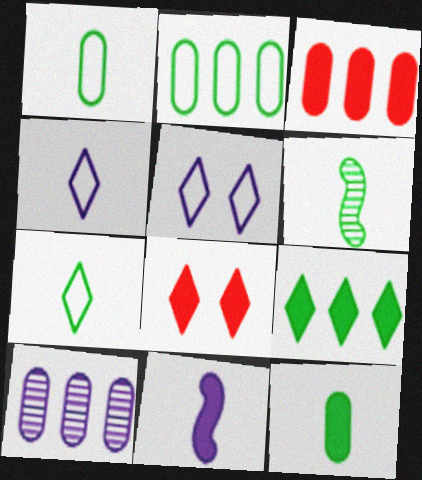[[2, 3, 10], 
[3, 5, 6], 
[5, 10, 11], 
[6, 7, 12]]